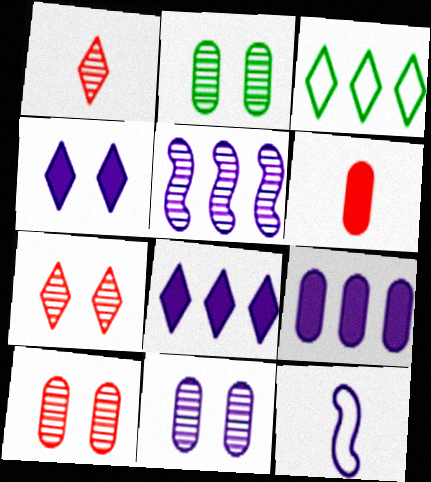[[1, 2, 5], 
[1, 3, 4], 
[2, 10, 11], 
[8, 11, 12]]